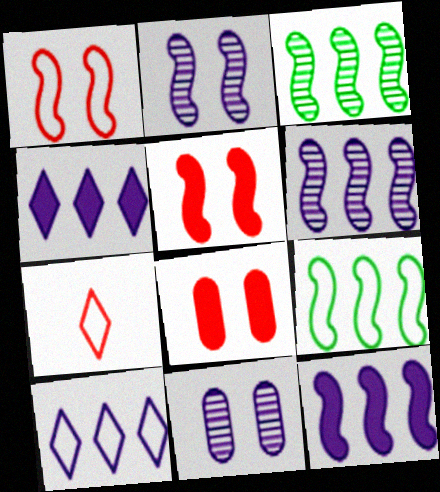[]